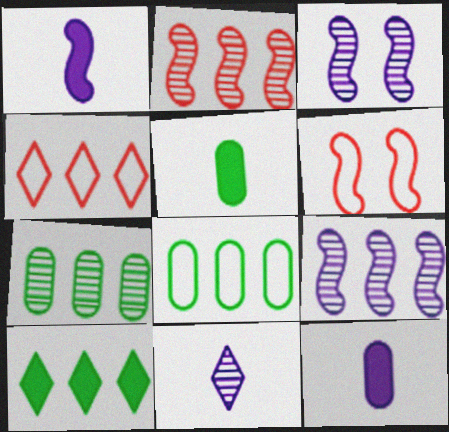[[3, 4, 5]]